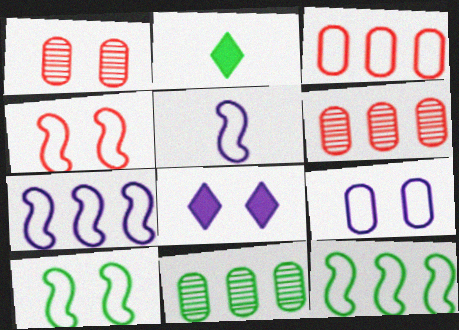[[1, 2, 7], 
[1, 8, 10], 
[2, 10, 11], 
[4, 5, 12]]